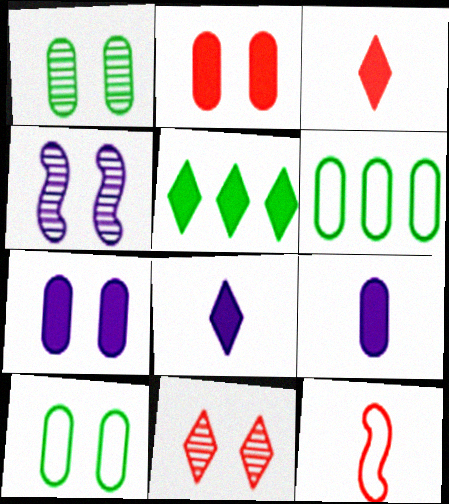[[1, 4, 11], 
[3, 4, 6]]